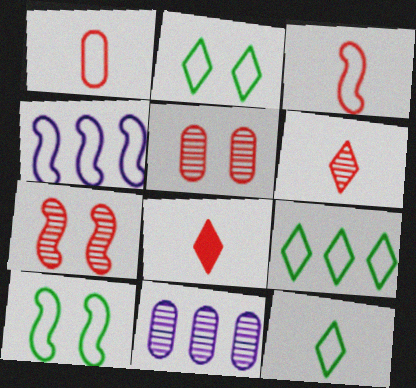[[1, 2, 4], 
[2, 9, 12], 
[3, 4, 10], 
[8, 10, 11]]